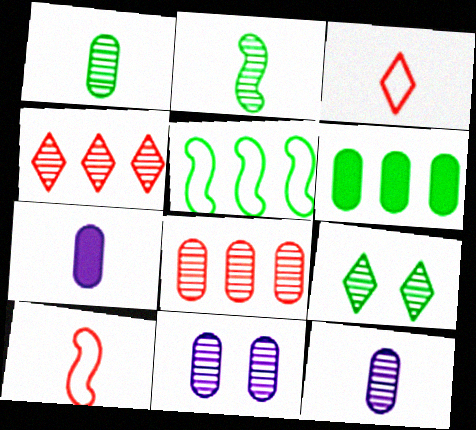[[1, 8, 11], 
[2, 3, 7], 
[2, 4, 11]]